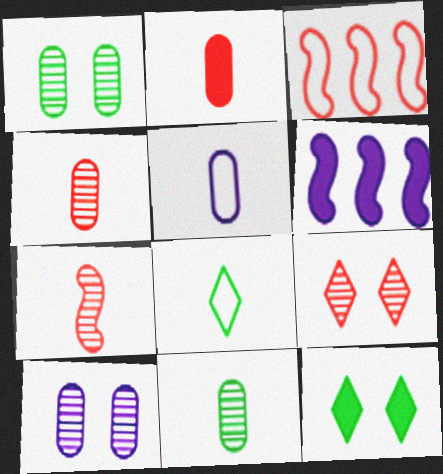[[2, 3, 9], 
[2, 5, 11], 
[2, 6, 12]]